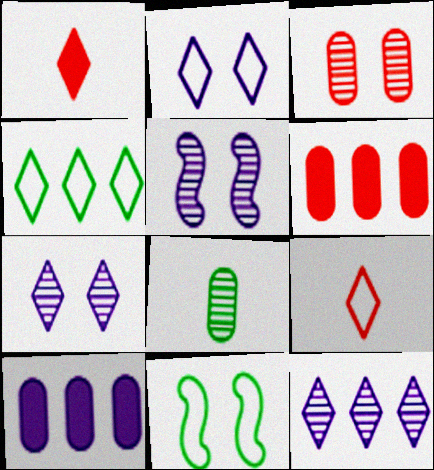[[1, 4, 7], 
[2, 4, 9]]